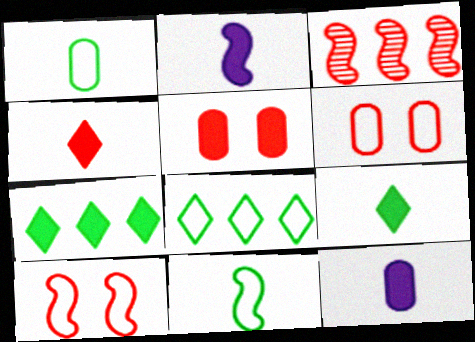[[2, 5, 7], 
[3, 4, 6]]